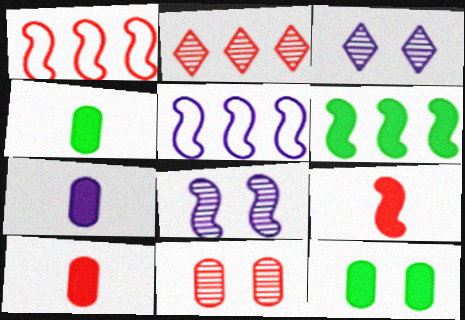[[1, 3, 4], 
[3, 5, 7], 
[4, 7, 10]]